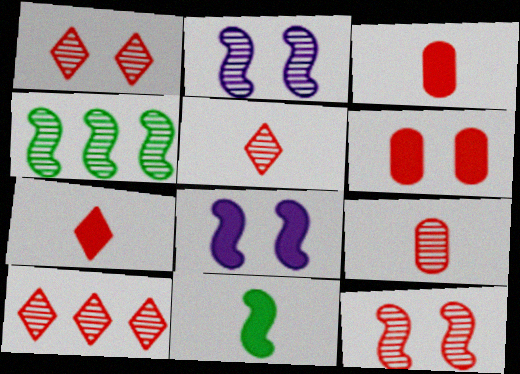[[1, 5, 10], 
[9, 10, 12]]